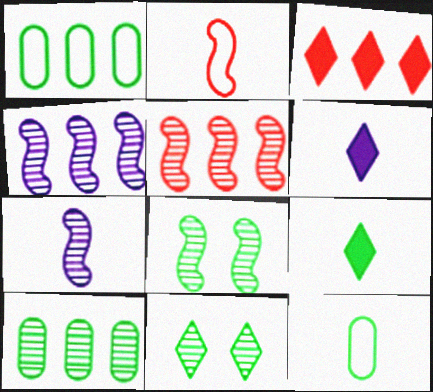[[1, 3, 4], 
[1, 8, 9], 
[5, 7, 8]]